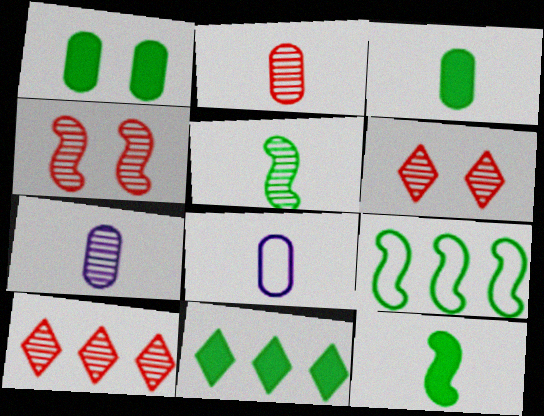[[1, 11, 12], 
[2, 3, 8], 
[2, 4, 10], 
[4, 8, 11]]